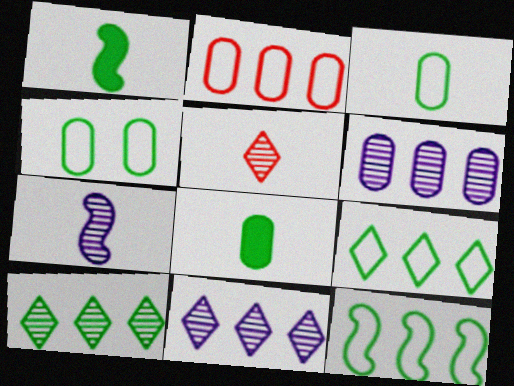[[1, 4, 10]]